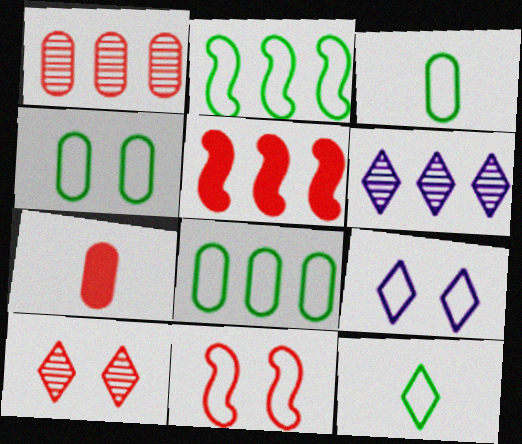[[2, 4, 12], 
[3, 4, 8], 
[4, 9, 11], 
[5, 6, 8]]